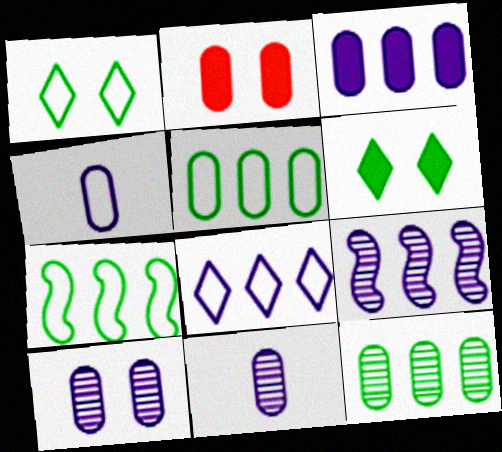[[2, 4, 12], 
[2, 5, 11], 
[3, 4, 10], 
[3, 8, 9]]